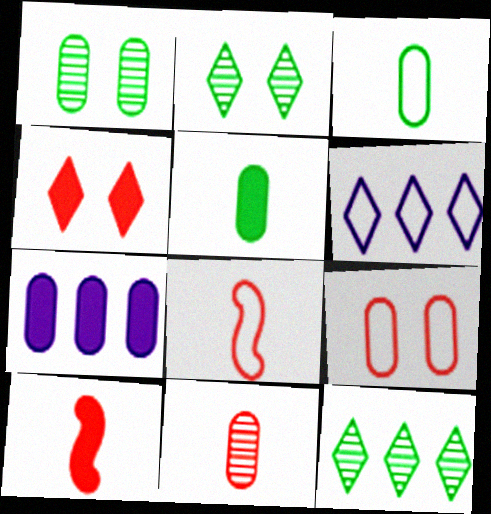[[1, 6, 10], 
[2, 7, 8]]